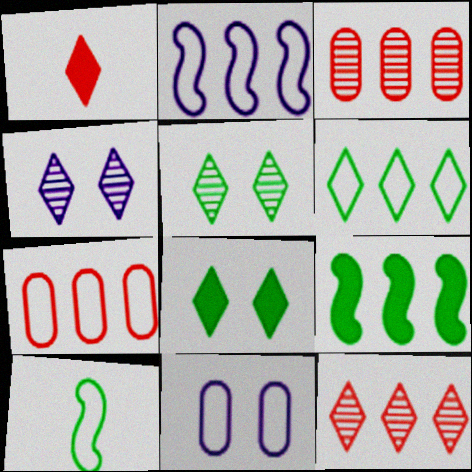[[1, 4, 6], 
[2, 6, 7]]